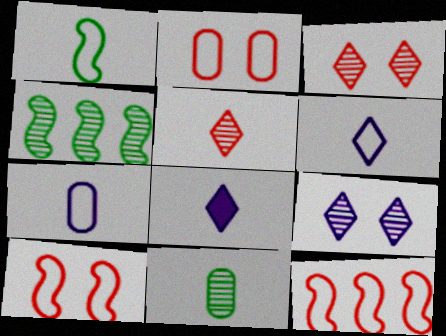[[2, 4, 8]]